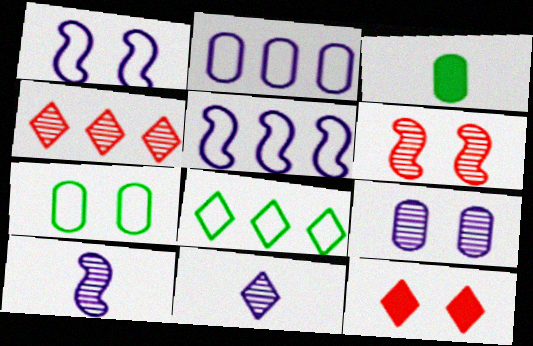[[1, 3, 4], 
[8, 11, 12]]